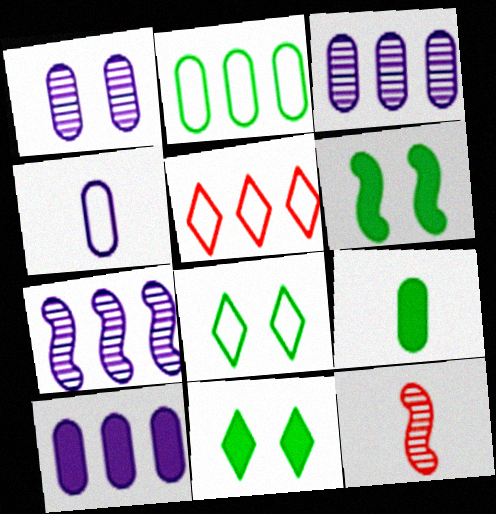[[1, 4, 10], 
[8, 10, 12]]